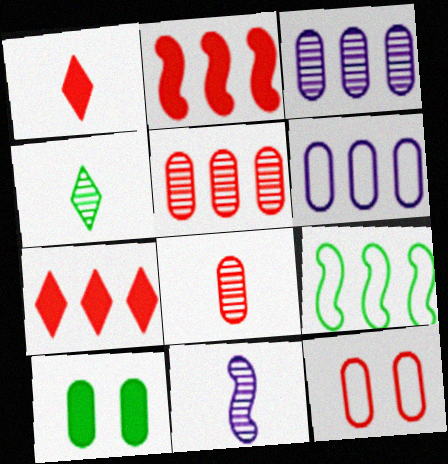[[3, 7, 9], 
[4, 8, 11], 
[4, 9, 10], 
[6, 8, 10]]